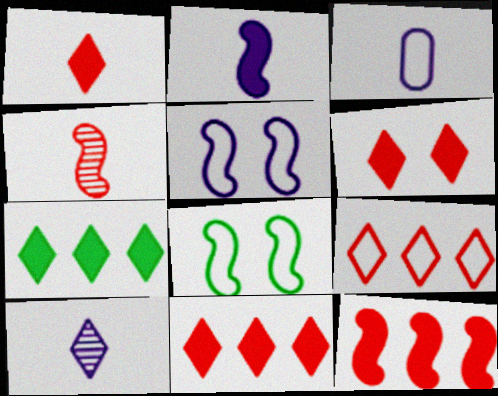[[1, 6, 11], 
[2, 3, 10], 
[3, 8, 9]]